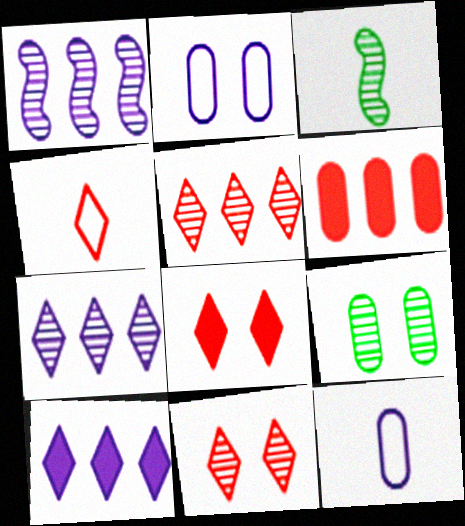[[4, 5, 8], 
[6, 9, 12]]